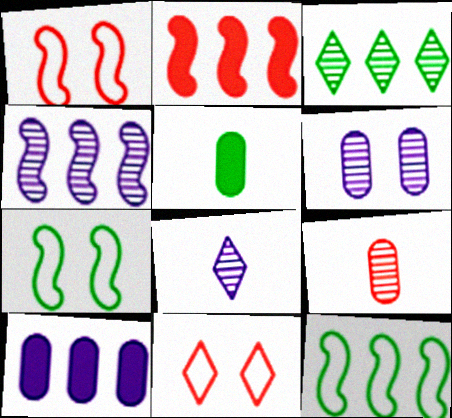[[2, 4, 12], 
[2, 9, 11], 
[3, 5, 7], 
[4, 5, 11], 
[4, 6, 8]]